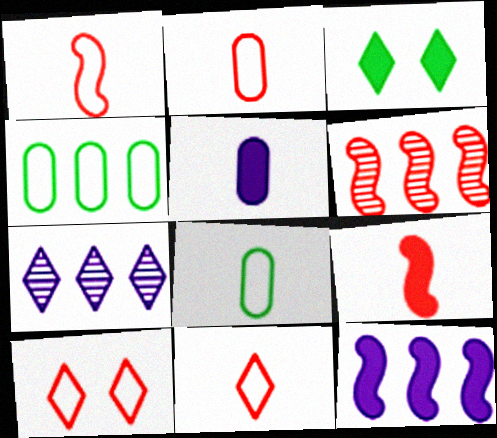[[1, 2, 11], 
[3, 7, 11]]